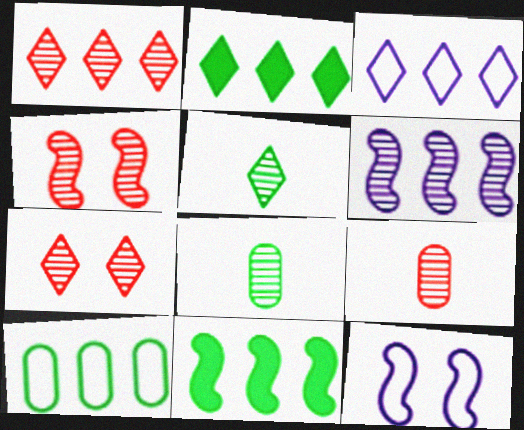[[1, 2, 3], 
[1, 4, 9], 
[2, 9, 12], 
[6, 7, 8]]